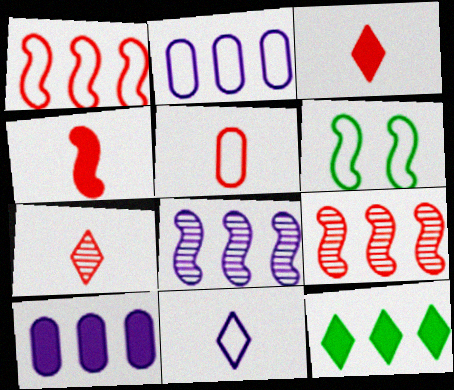[[2, 9, 12], 
[4, 5, 7], 
[4, 6, 8], 
[6, 7, 10]]